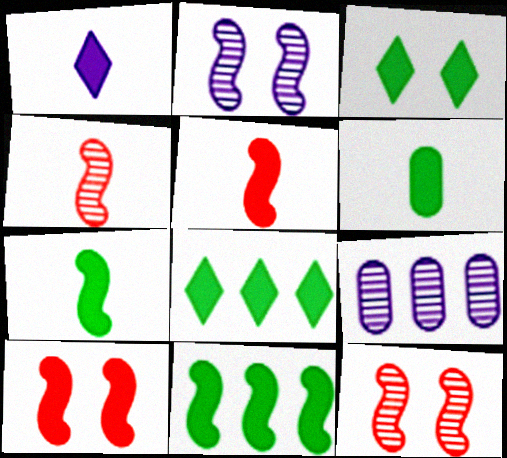[[1, 5, 6], 
[3, 6, 11]]